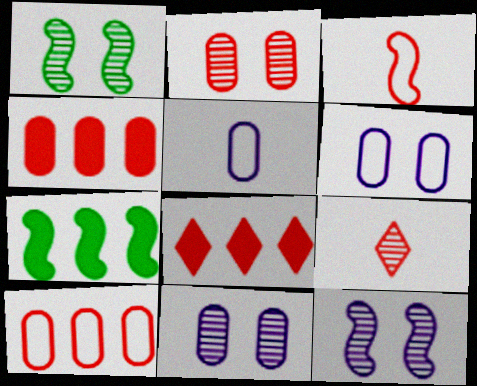[[1, 5, 8], 
[2, 3, 8], 
[3, 7, 12], 
[6, 7, 9]]